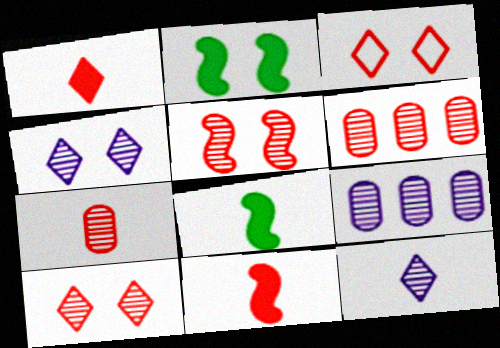[[3, 6, 11], 
[3, 8, 9]]